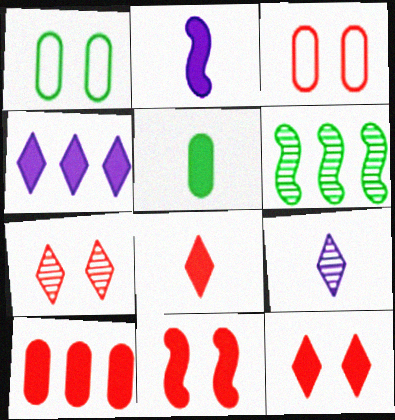[[2, 5, 8], 
[3, 7, 11], 
[4, 5, 11], 
[8, 10, 11]]